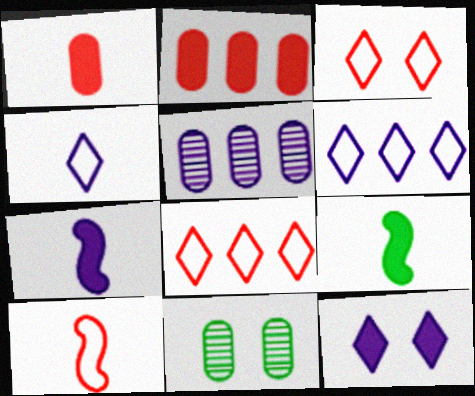[[2, 9, 12], 
[3, 5, 9], 
[7, 8, 11]]